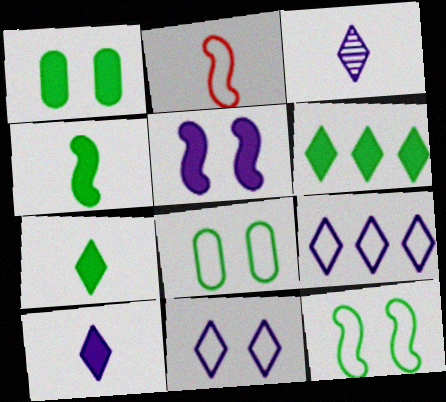[[1, 4, 6], 
[2, 8, 9]]